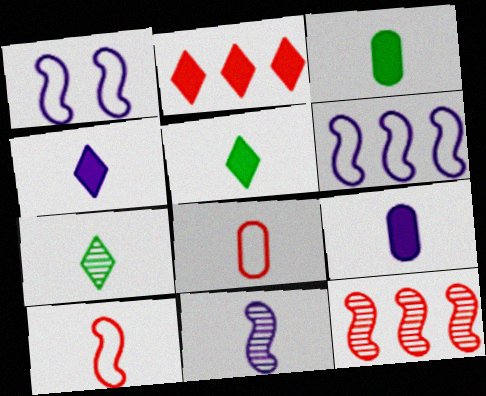[[5, 8, 11], 
[7, 9, 10]]